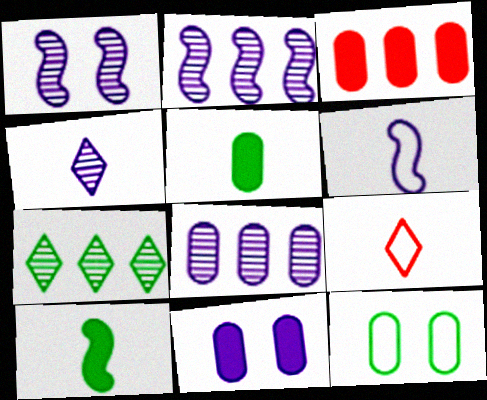[[1, 4, 8], 
[3, 5, 11], 
[7, 10, 12]]